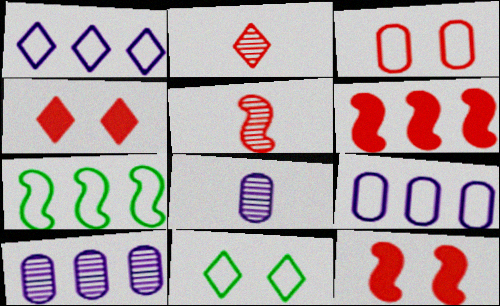[[2, 3, 6], 
[4, 7, 8], 
[6, 8, 11]]